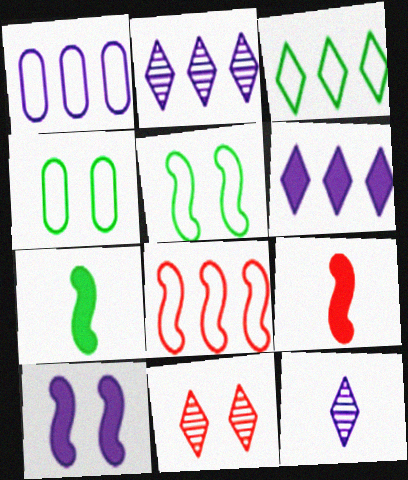[[1, 3, 8], 
[1, 7, 11], 
[1, 10, 12], 
[2, 4, 9], 
[4, 10, 11]]